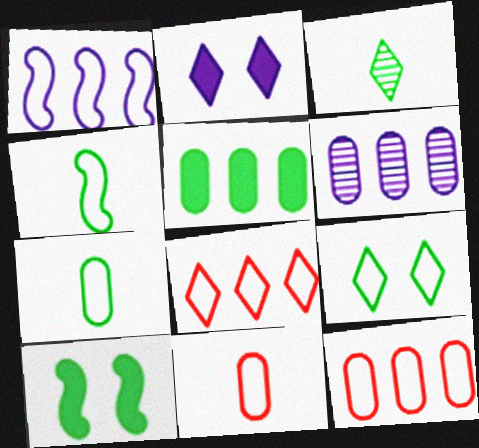[[1, 9, 11], 
[2, 3, 8], 
[5, 6, 12]]